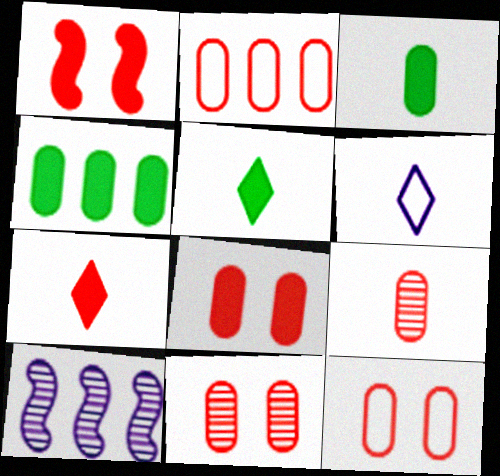[[2, 8, 9], 
[5, 10, 12], 
[8, 11, 12]]